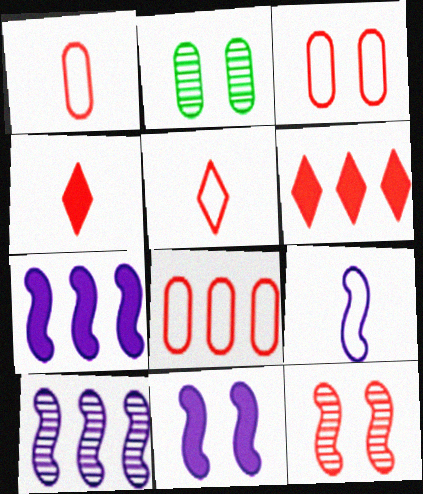[[1, 3, 8], 
[1, 6, 12], 
[2, 5, 7], 
[2, 6, 9], 
[4, 8, 12], 
[9, 10, 11]]